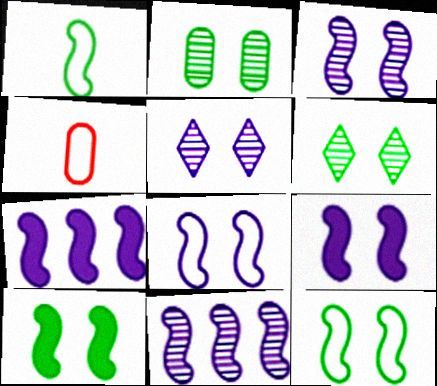[[3, 8, 9], 
[4, 6, 7]]